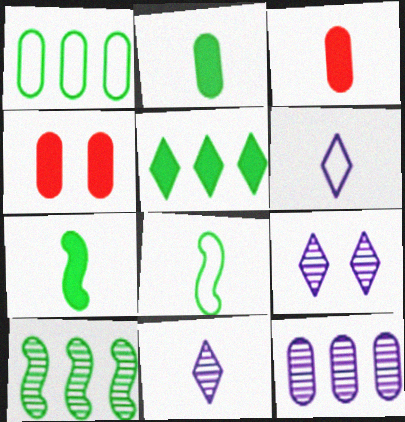[[1, 5, 10], 
[3, 8, 11], 
[4, 6, 10]]